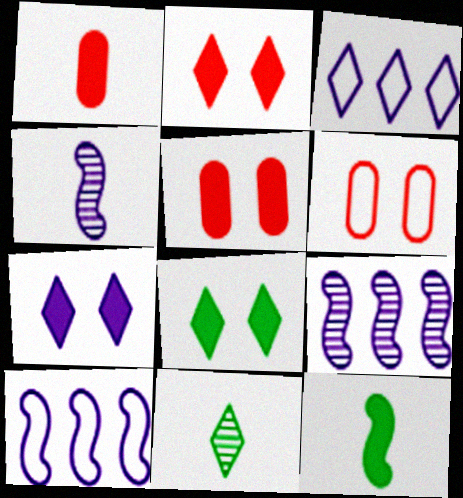[[2, 3, 11], 
[2, 7, 8], 
[5, 10, 11]]